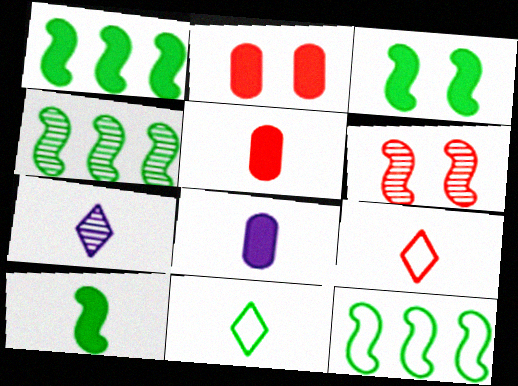[[1, 3, 10], 
[1, 4, 12], 
[2, 7, 12]]